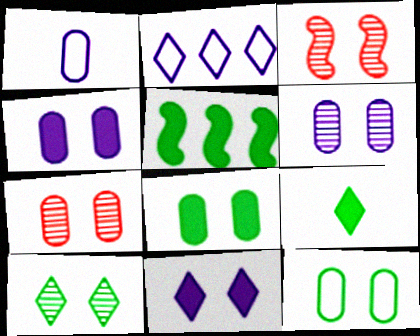[[3, 6, 10], 
[3, 11, 12], 
[4, 7, 12], 
[5, 8, 9]]